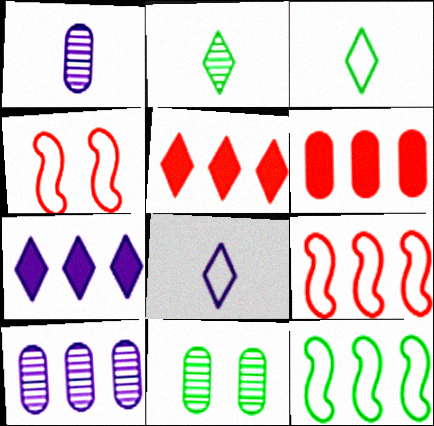[[5, 10, 12]]